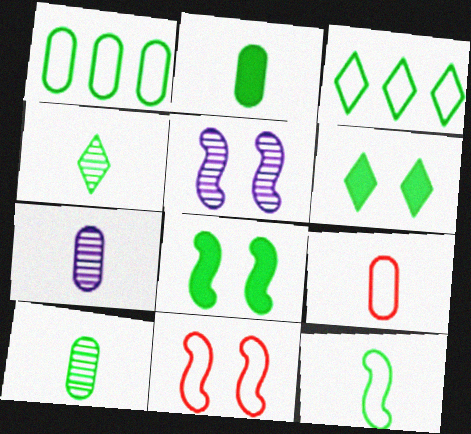[[1, 4, 8], 
[2, 4, 12], 
[2, 7, 9], 
[3, 4, 6], 
[3, 8, 10], 
[5, 8, 11]]